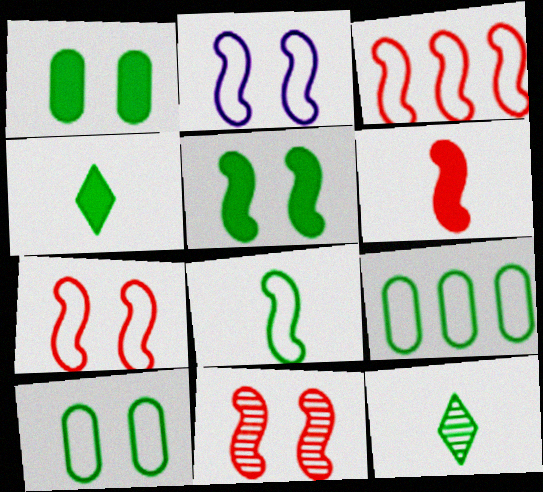[[2, 3, 8], 
[2, 5, 11], 
[3, 6, 11], 
[5, 9, 12]]